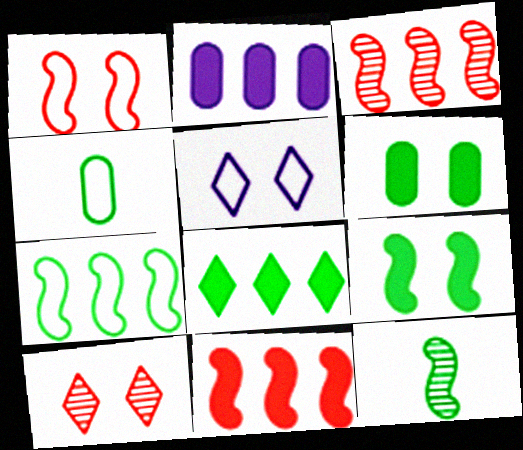[[2, 8, 11], 
[7, 9, 12]]